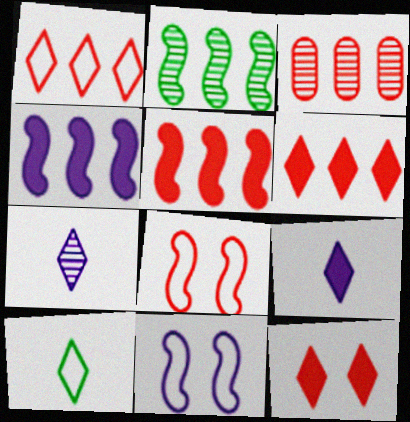[[1, 3, 5]]